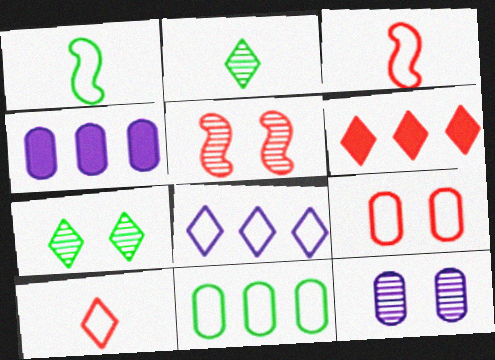[[1, 6, 12], 
[1, 8, 9], 
[3, 4, 7], 
[5, 7, 12]]